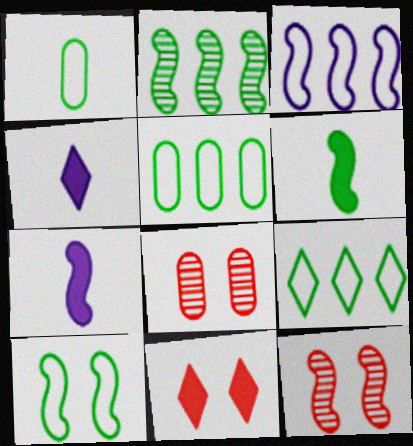[[1, 9, 10], 
[2, 6, 10], 
[3, 6, 12], 
[4, 5, 12], 
[7, 8, 9]]